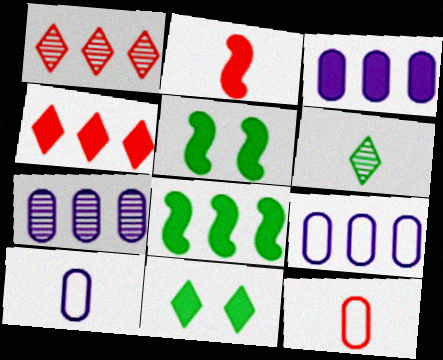[[1, 5, 10], 
[1, 8, 9], 
[2, 3, 11], 
[2, 6, 10], 
[3, 4, 8], 
[3, 7, 9]]